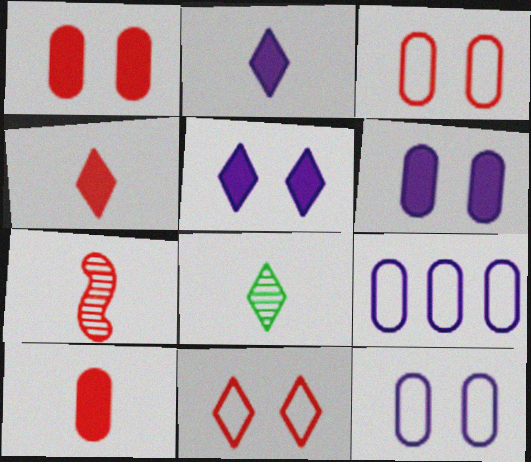[]